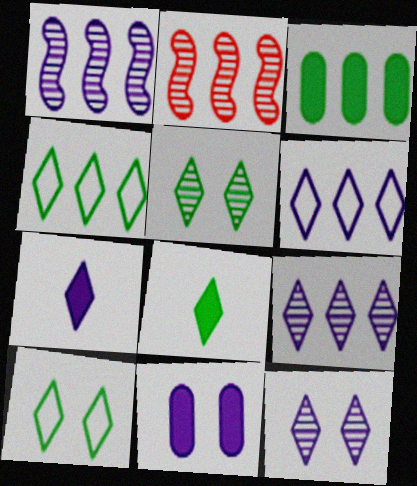[[2, 3, 6], 
[4, 5, 8], 
[6, 7, 12]]